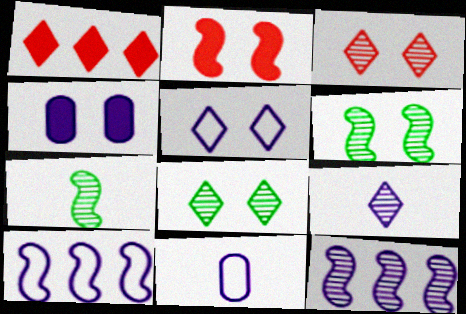[[1, 6, 11], 
[2, 7, 10], 
[4, 9, 10], 
[5, 10, 11]]